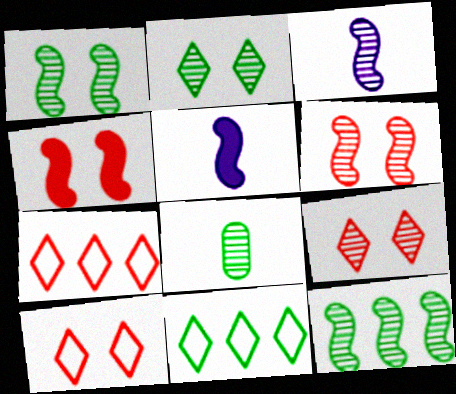[[2, 8, 12], 
[3, 6, 12]]